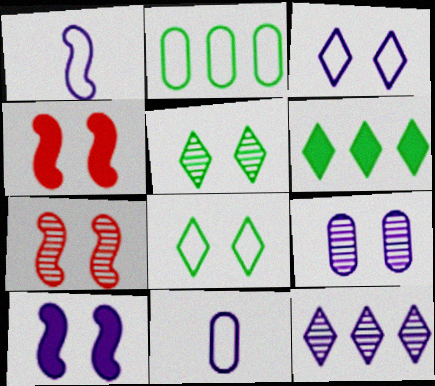[[3, 9, 10], 
[4, 8, 9], 
[5, 7, 9], 
[6, 7, 11], 
[10, 11, 12]]